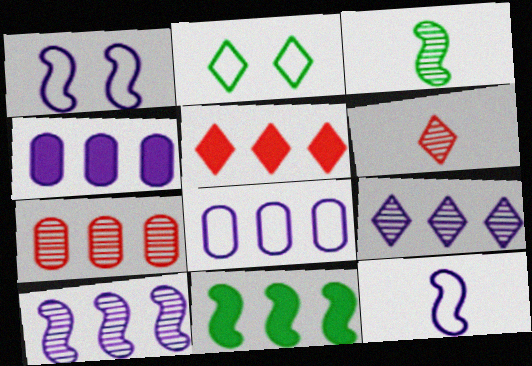[[4, 5, 11]]